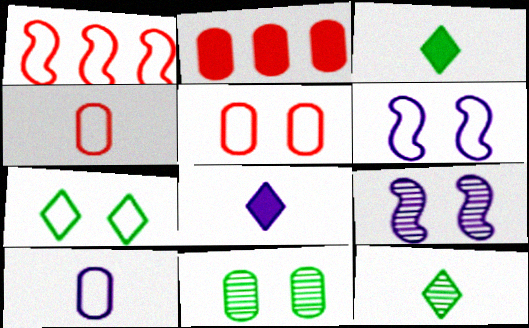[[1, 7, 10], 
[1, 8, 11], 
[2, 6, 12], 
[2, 10, 11], 
[5, 6, 7]]